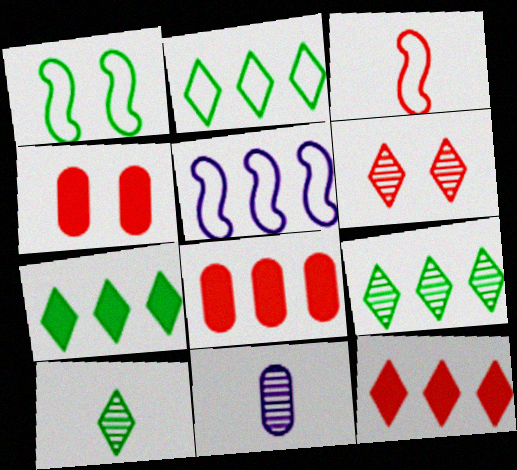[[1, 3, 5], 
[1, 11, 12], 
[2, 7, 9], 
[3, 6, 8], 
[4, 5, 10], 
[5, 8, 9]]